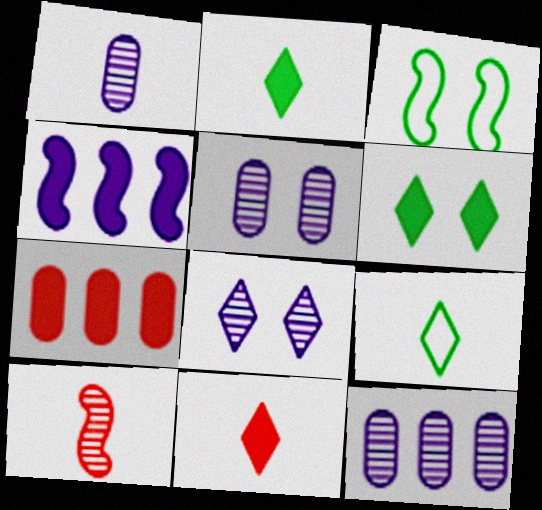[[1, 5, 12], 
[3, 4, 10], 
[3, 11, 12]]